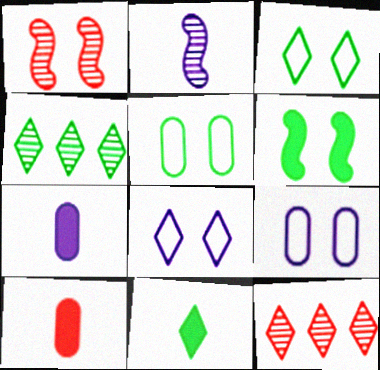[[3, 4, 11], 
[8, 11, 12]]